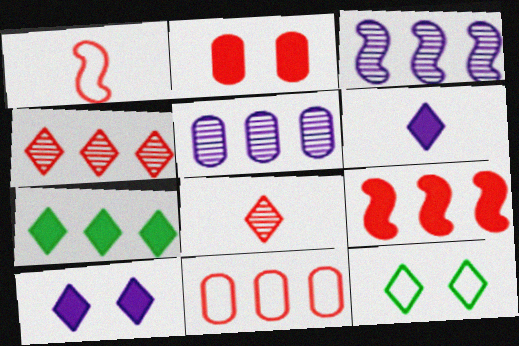[[1, 2, 4], 
[3, 7, 11], 
[4, 6, 12], 
[4, 9, 11]]